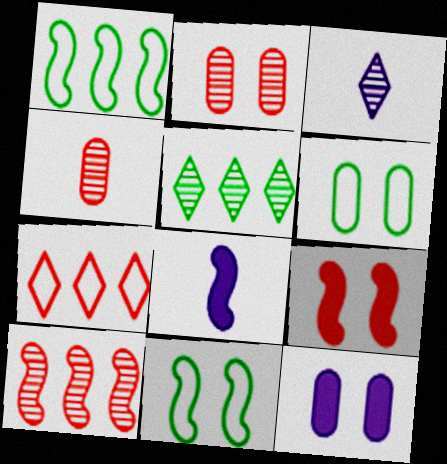[[2, 6, 12], 
[4, 7, 9], 
[8, 10, 11]]